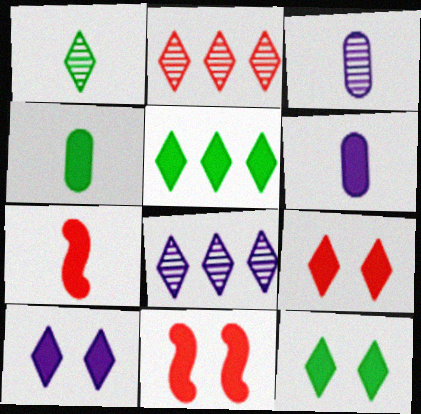[[5, 6, 11], 
[9, 10, 12]]